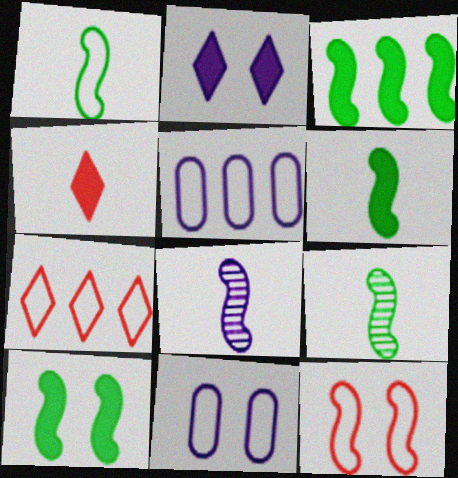[[1, 6, 9], 
[1, 7, 11], 
[2, 5, 8], 
[3, 6, 10], 
[3, 8, 12]]